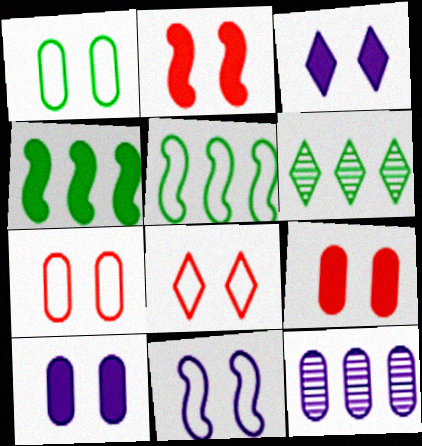[[1, 8, 11]]